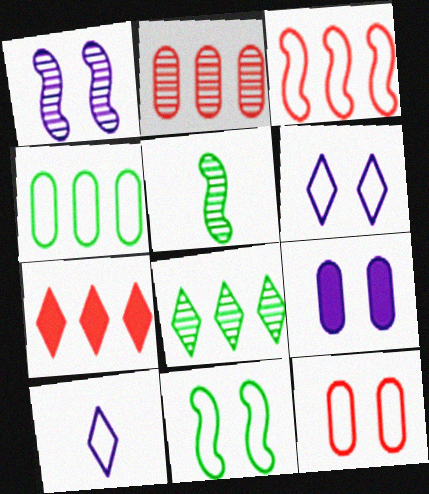[[1, 6, 9], 
[2, 3, 7], 
[6, 11, 12]]